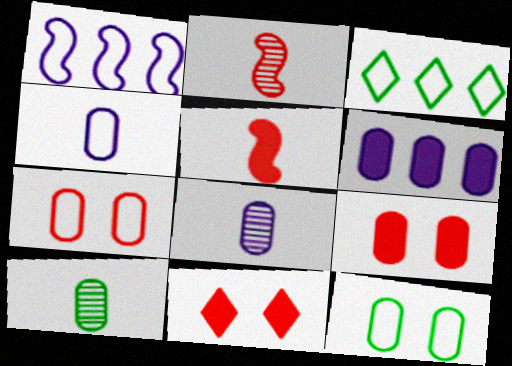[[1, 10, 11], 
[6, 7, 10]]